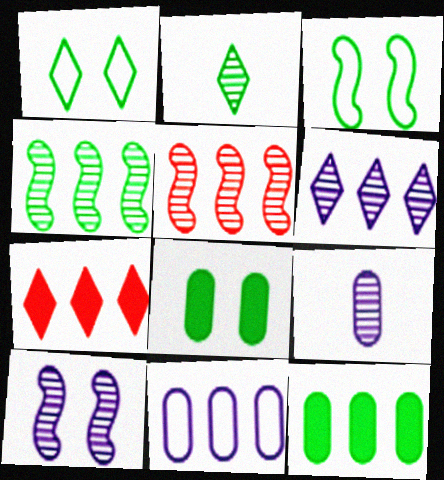[[2, 3, 12], 
[3, 7, 9], 
[4, 7, 11], 
[6, 9, 10]]